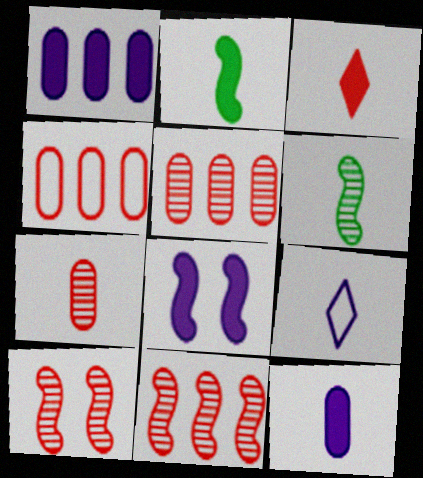[[2, 3, 12], 
[2, 7, 9], 
[3, 4, 10]]